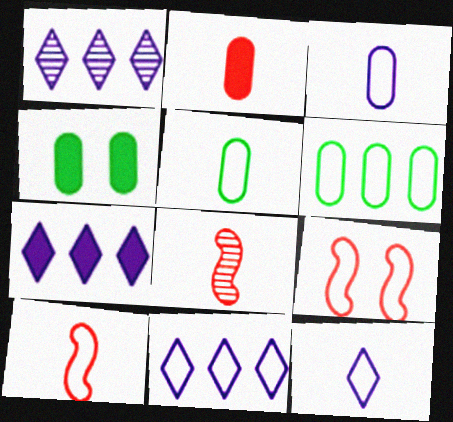[[1, 4, 10], 
[1, 7, 11], 
[4, 8, 11], 
[5, 9, 11], 
[5, 10, 12], 
[6, 9, 12]]